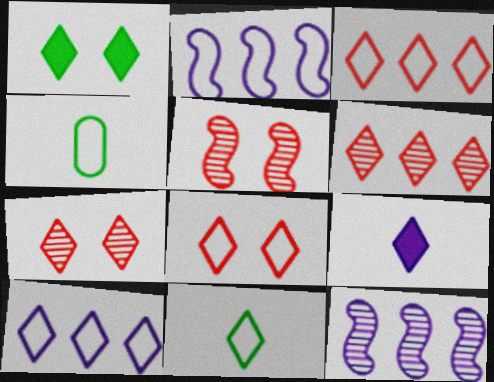[[2, 4, 8], 
[8, 10, 11]]